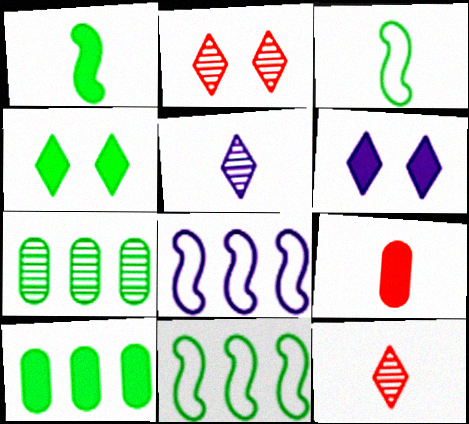[[1, 4, 10], 
[3, 4, 7], 
[3, 5, 9]]